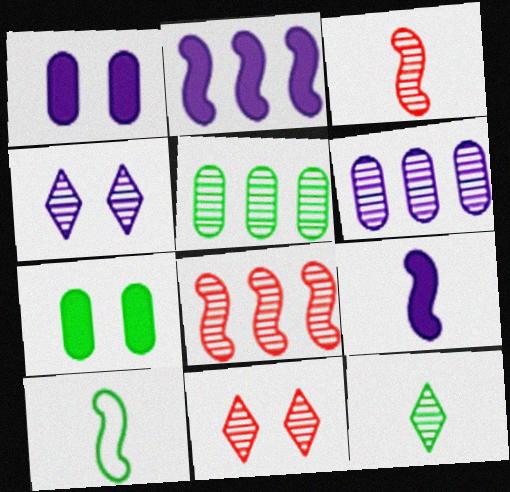[[3, 4, 5], 
[3, 9, 10]]